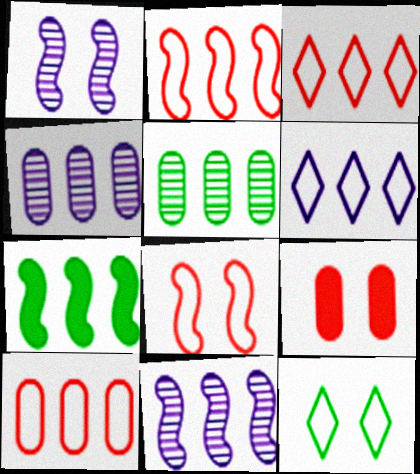[[1, 9, 12], 
[2, 3, 10], 
[2, 7, 11], 
[3, 4, 7]]